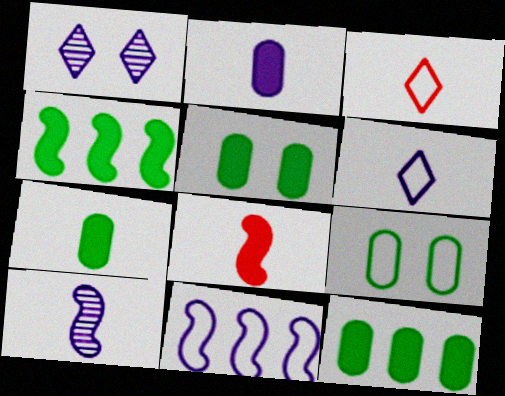[[1, 2, 11], 
[2, 6, 10], 
[3, 7, 10], 
[3, 9, 11], 
[5, 7, 12]]